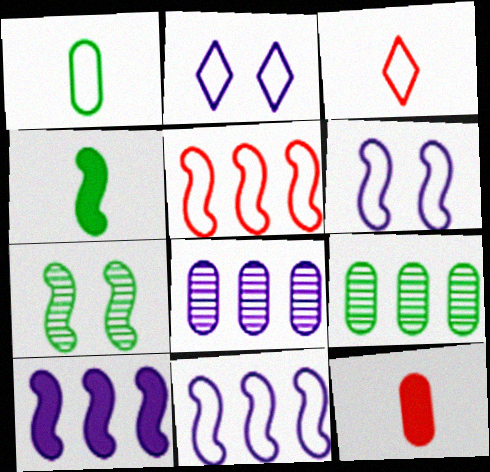[[1, 2, 5]]